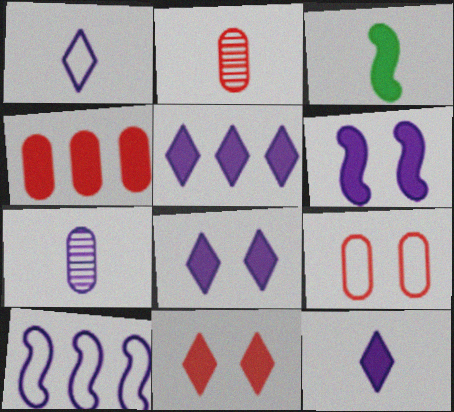[[1, 2, 3], 
[2, 4, 9], 
[3, 4, 8], 
[5, 8, 12], 
[7, 8, 10]]